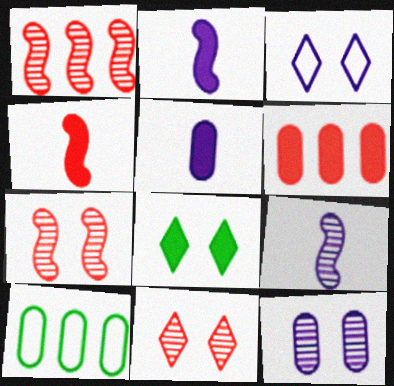[[2, 6, 8], 
[2, 10, 11], 
[3, 8, 11]]